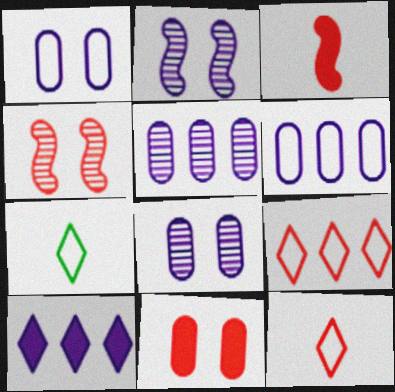[]